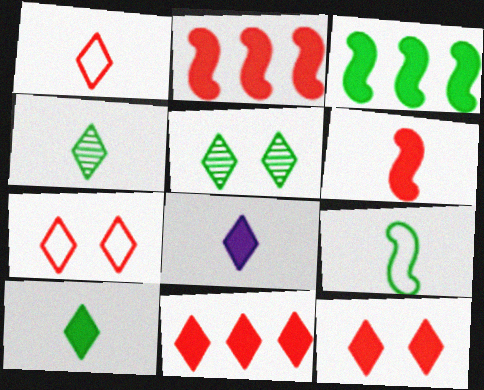[[1, 4, 8]]